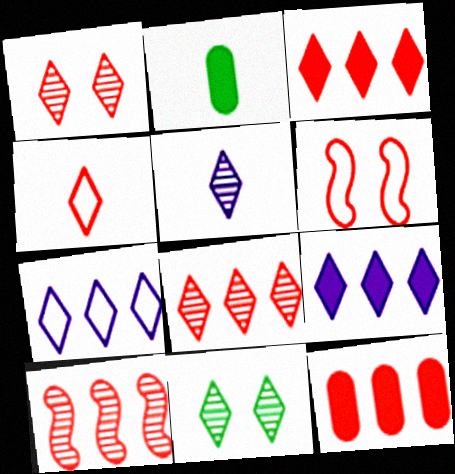[[1, 3, 4], 
[4, 9, 11], 
[5, 8, 11]]